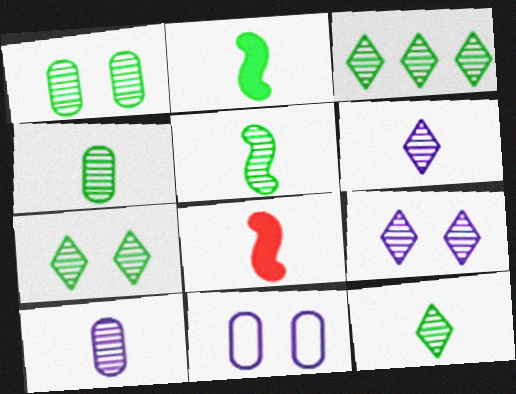[[1, 3, 5], 
[3, 7, 12], 
[3, 8, 11], 
[4, 5, 12]]